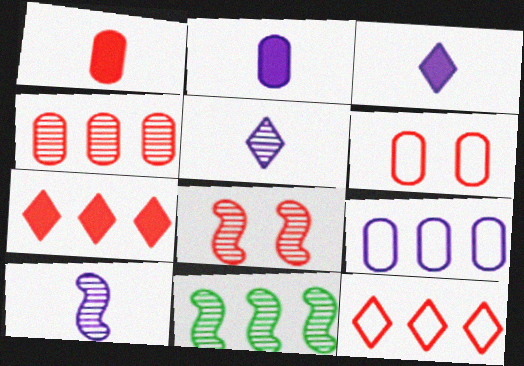[[1, 4, 6], 
[1, 8, 12], 
[3, 6, 11], 
[7, 9, 11], 
[8, 10, 11]]